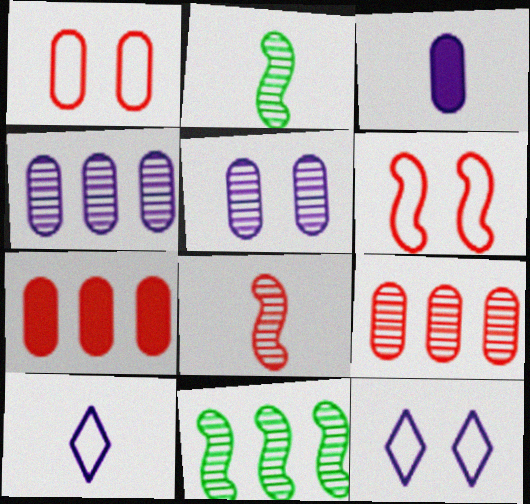[[2, 7, 12]]